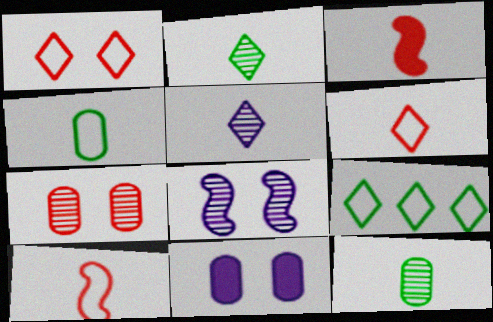[[3, 4, 5]]